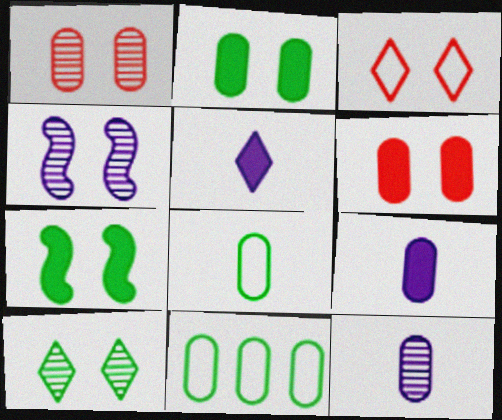[[1, 4, 10], 
[1, 9, 11], 
[2, 3, 4], 
[6, 11, 12]]